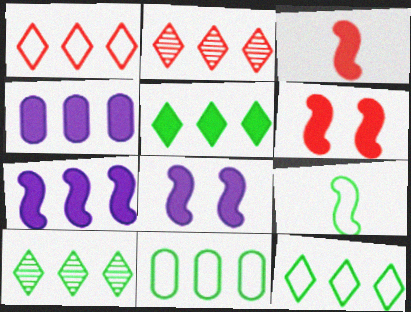[[2, 7, 11], 
[5, 10, 12]]